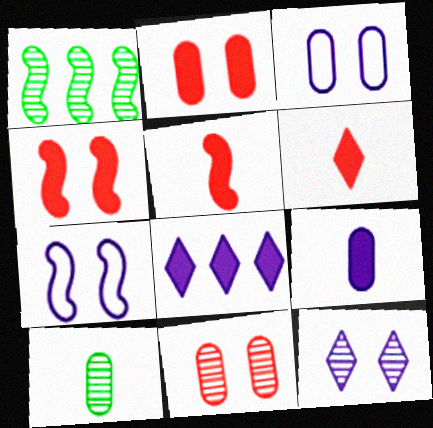[[1, 3, 6], 
[1, 5, 7]]